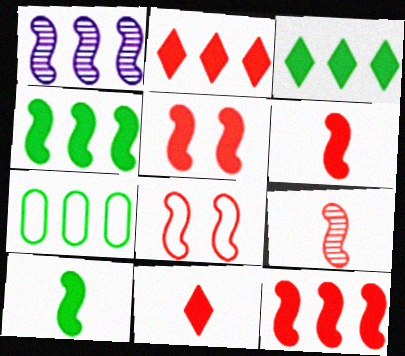[[1, 2, 7], 
[1, 8, 10], 
[5, 6, 12], 
[8, 9, 12]]